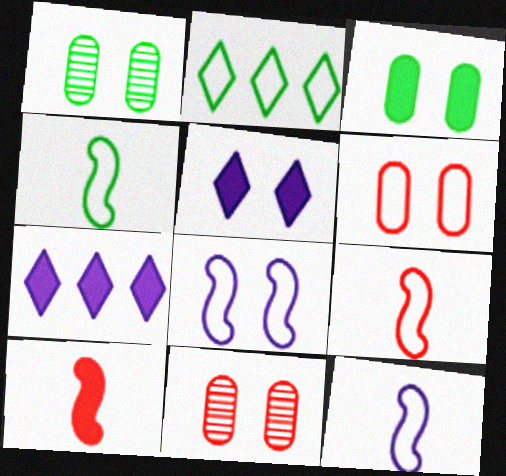[[1, 7, 9], 
[2, 6, 12], 
[3, 7, 10], 
[4, 7, 11], 
[4, 9, 12]]